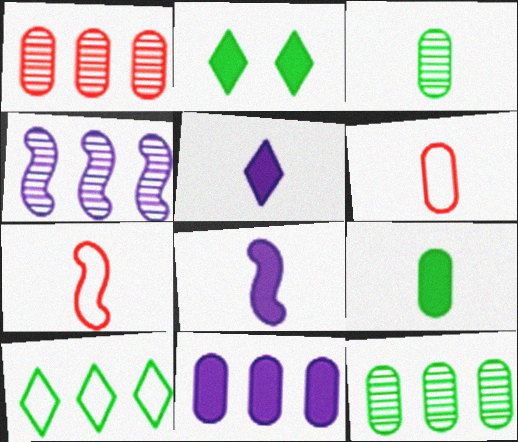[[2, 4, 6], 
[3, 5, 7]]